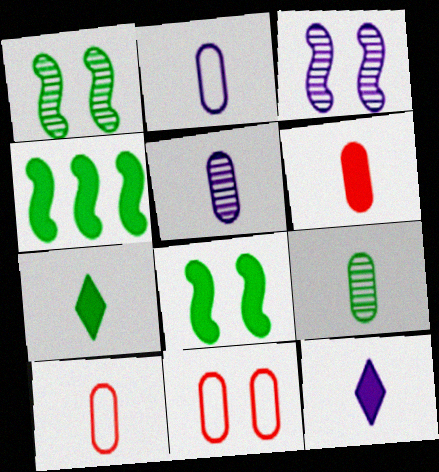[[2, 6, 9]]